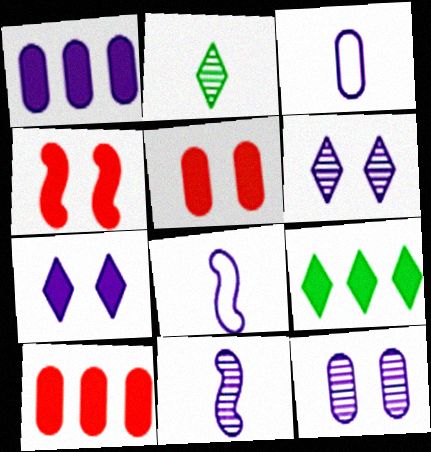[[1, 3, 12], 
[1, 6, 8]]